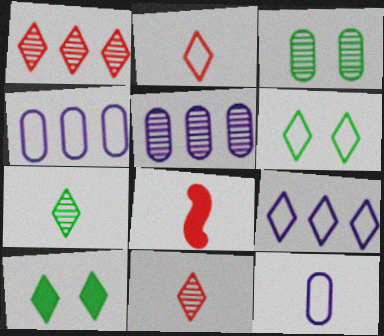[[2, 6, 9], 
[3, 8, 9], 
[5, 6, 8], 
[7, 8, 12], 
[9, 10, 11]]